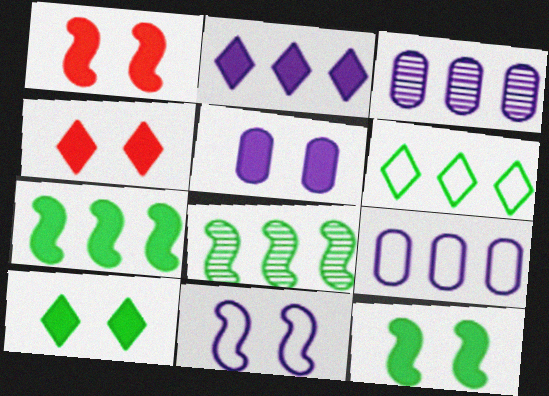[[1, 5, 10], 
[4, 5, 12]]